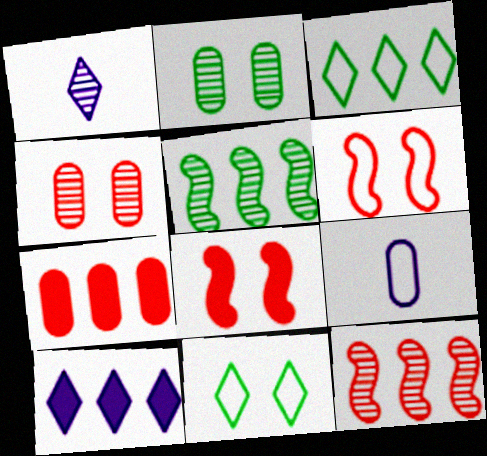[[1, 2, 12], 
[1, 4, 5], 
[2, 7, 9], 
[3, 6, 9]]